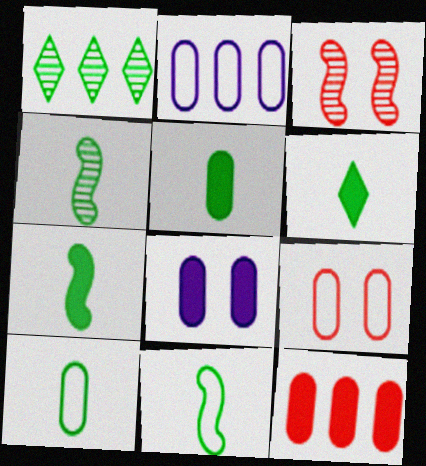[[2, 3, 6], 
[2, 9, 10], 
[4, 6, 10], 
[4, 7, 11], 
[5, 6, 7], 
[5, 8, 12]]